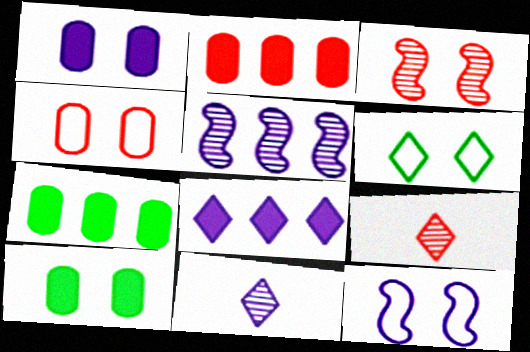[[1, 3, 6], 
[4, 6, 12], 
[6, 8, 9], 
[7, 9, 12]]